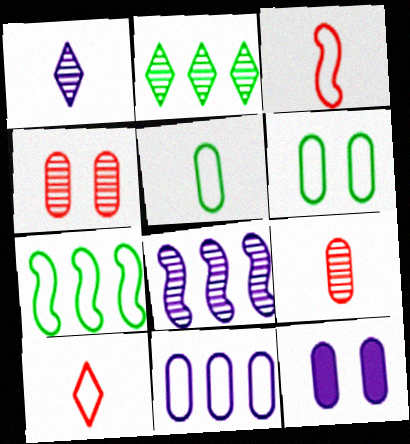[[2, 3, 12], 
[4, 6, 12]]